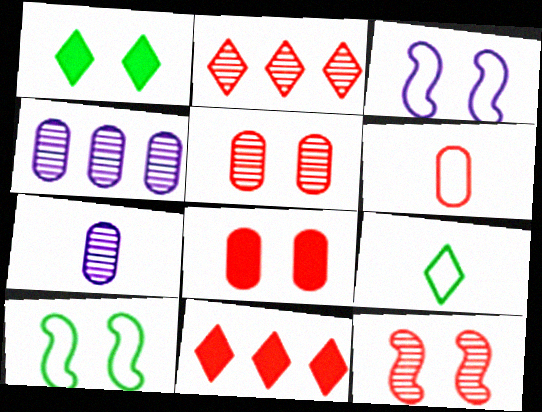[[1, 3, 5], 
[6, 11, 12], 
[7, 10, 11]]